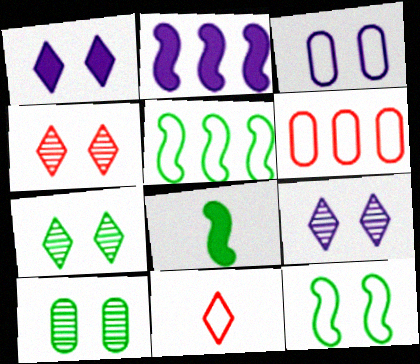[[2, 10, 11], 
[3, 5, 11], 
[4, 7, 9], 
[6, 8, 9]]